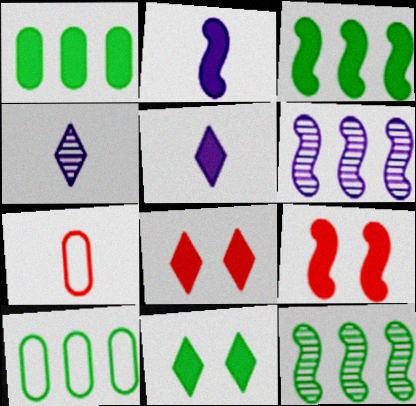[[1, 2, 8], 
[1, 5, 9], 
[2, 3, 9], 
[4, 9, 10], 
[6, 7, 11]]